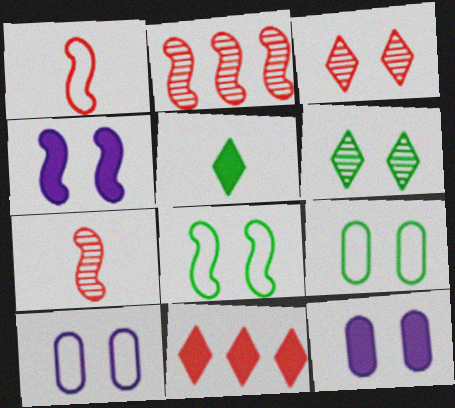[[2, 5, 10], 
[3, 4, 9], 
[3, 8, 12]]